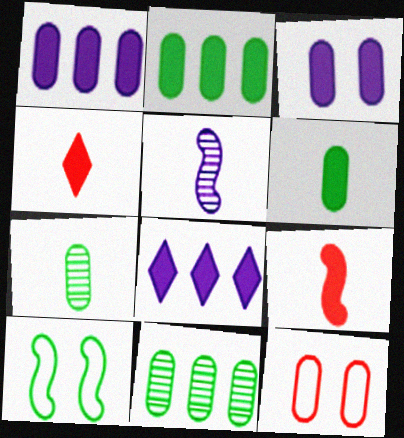[[1, 7, 12]]